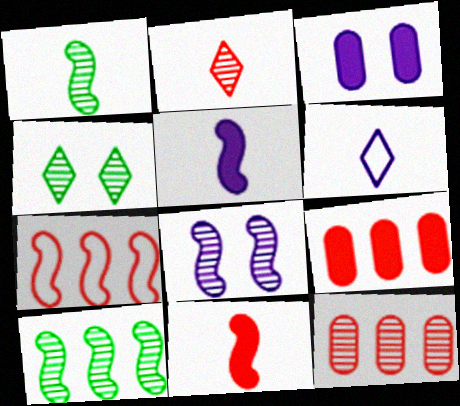[]